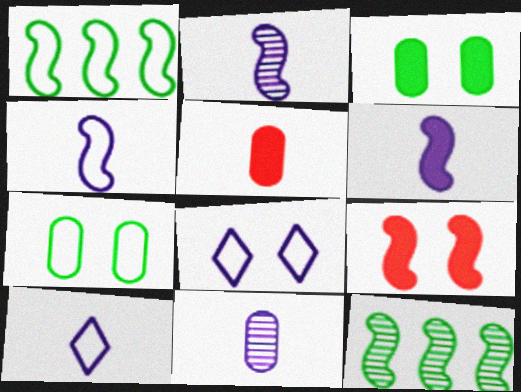[[1, 2, 9], 
[2, 4, 6], 
[4, 9, 12], 
[5, 8, 12], 
[6, 10, 11]]